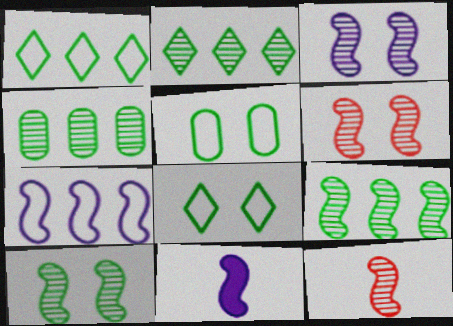[[2, 4, 9], 
[3, 6, 10], 
[3, 7, 11], 
[3, 9, 12]]